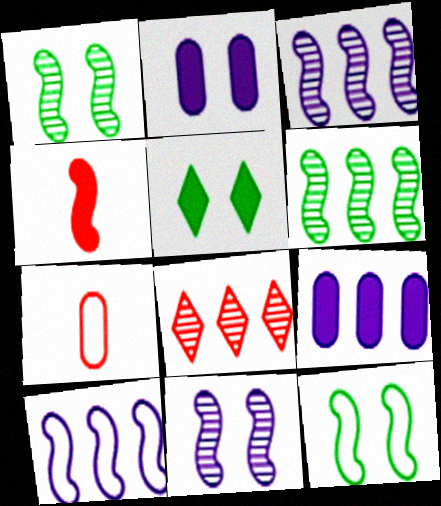[[1, 4, 10], 
[3, 4, 12], 
[3, 5, 7], 
[4, 5, 9]]